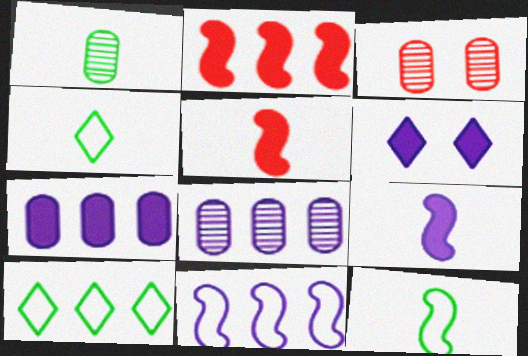[[1, 3, 8], 
[2, 8, 10], 
[3, 9, 10], 
[6, 7, 9]]